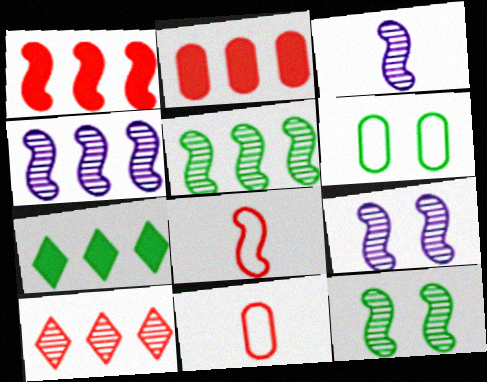[[3, 4, 9], 
[7, 9, 11]]